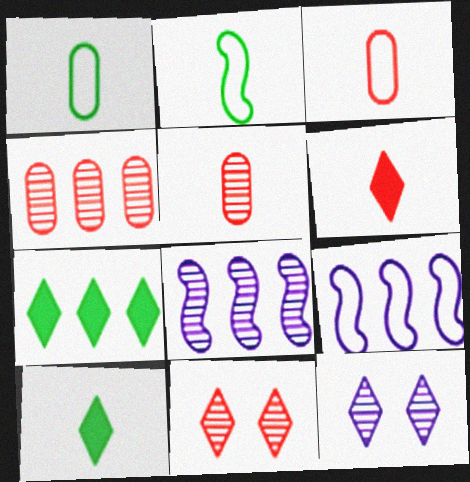[[4, 7, 9]]